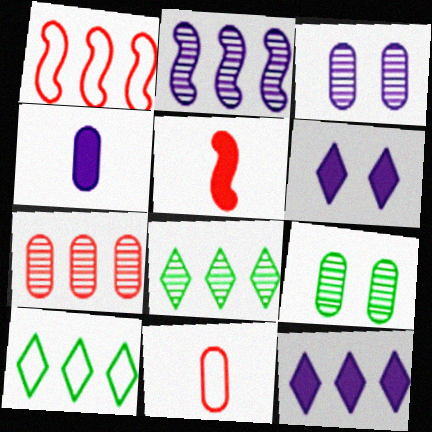[[2, 7, 8], 
[3, 5, 10]]